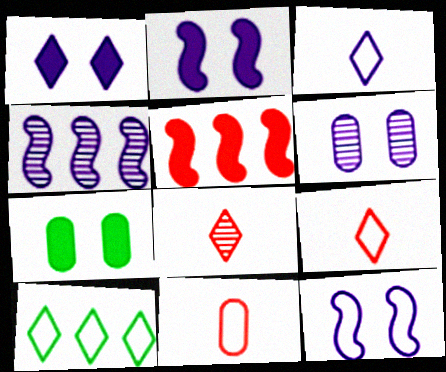[[1, 6, 12], 
[1, 8, 10], 
[4, 7, 9], 
[10, 11, 12]]